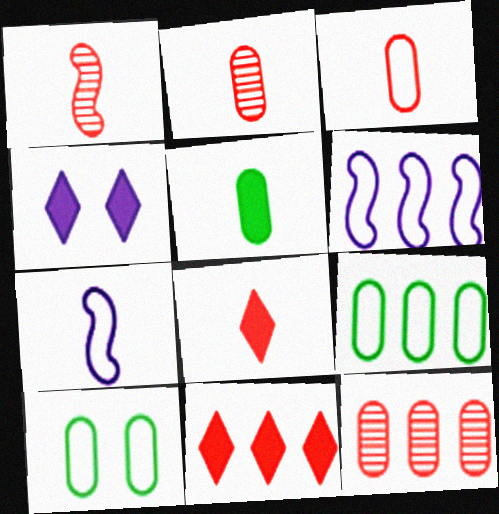[[1, 3, 8], 
[1, 4, 9]]